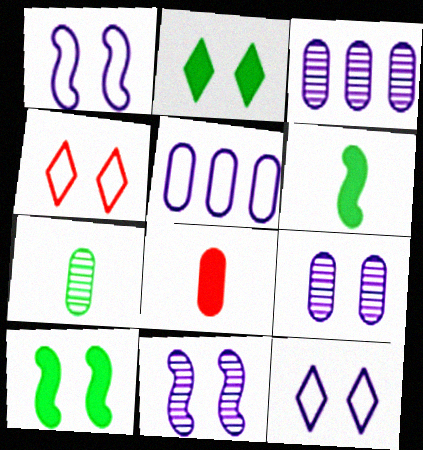[[3, 4, 6], 
[4, 9, 10]]